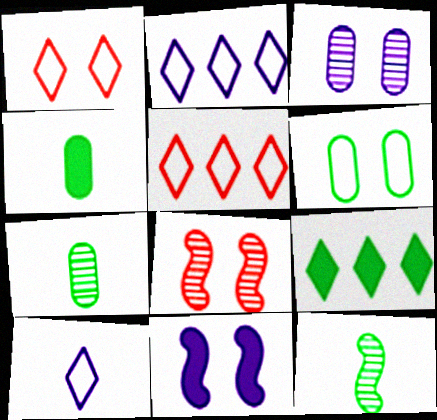[[2, 4, 8], 
[5, 7, 11], 
[6, 9, 12]]